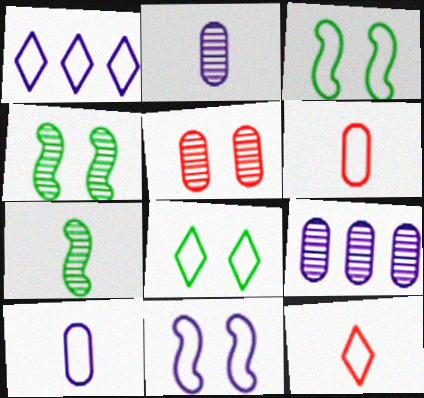[[1, 3, 6], 
[1, 8, 12], 
[1, 10, 11]]